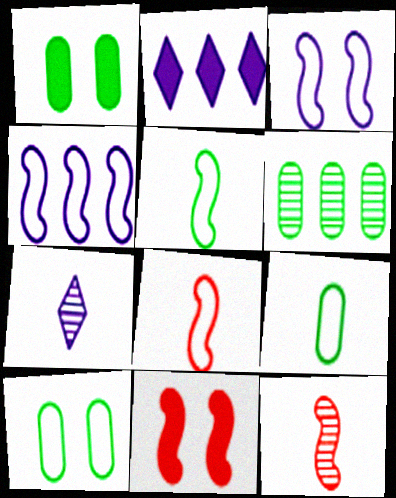[[1, 6, 9], 
[2, 10, 12]]